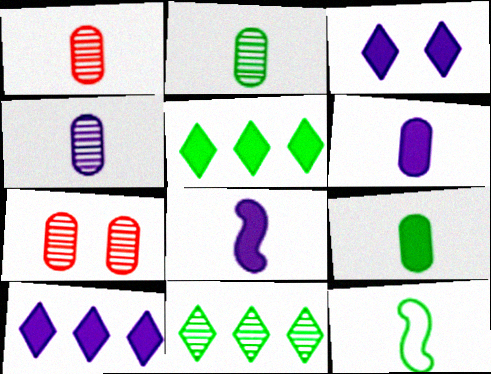[[1, 2, 4], 
[7, 10, 12]]